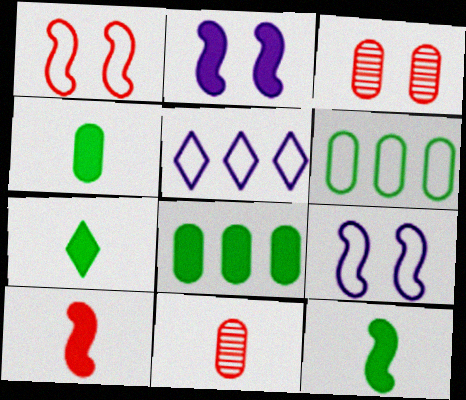[[3, 5, 12], 
[4, 7, 12]]